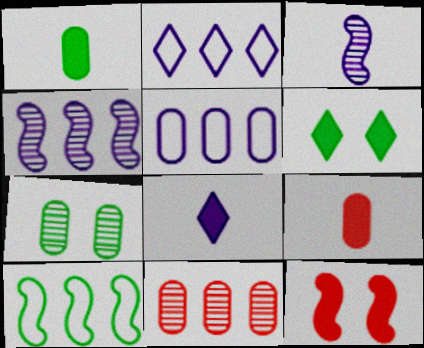[[3, 10, 12], 
[5, 7, 9]]